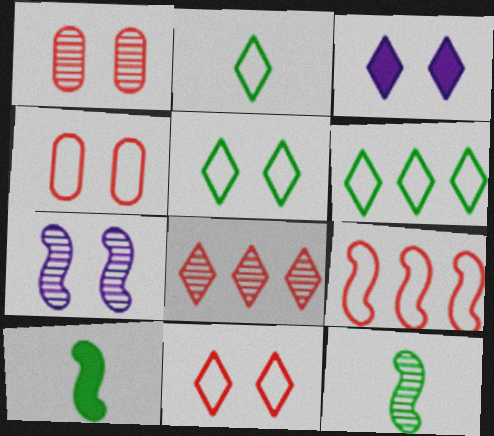[[2, 3, 8], 
[2, 5, 6], 
[7, 9, 10]]